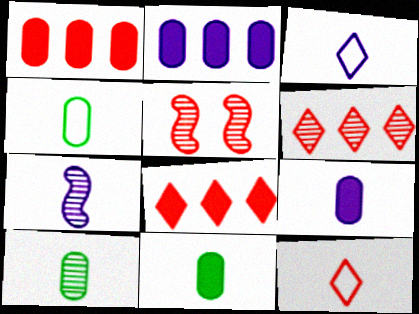[[1, 5, 12], 
[3, 7, 9], 
[4, 10, 11], 
[7, 11, 12]]